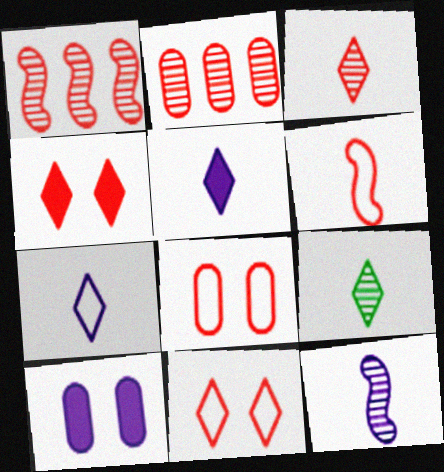[[2, 4, 6]]